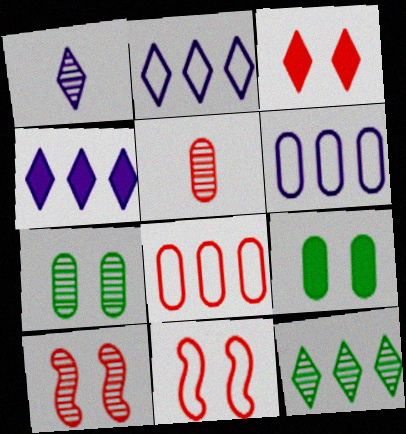[[5, 6, 9]]